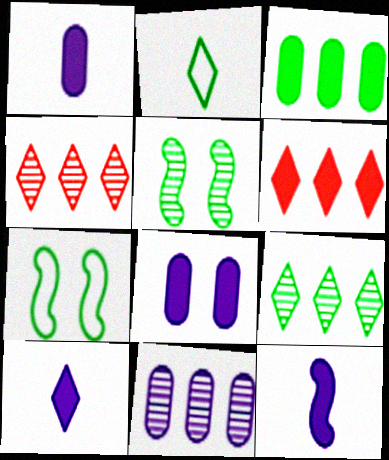[[1, 4, 7], 
[1, 10, 12], 
[2, 3, 5]]